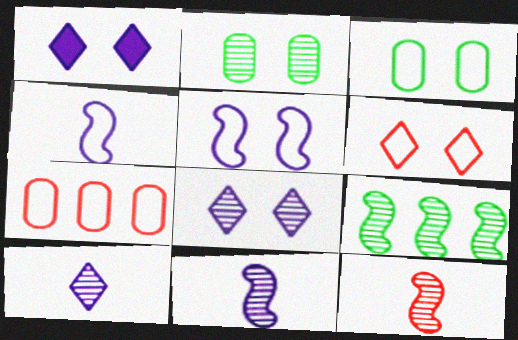[[3, 5, 6]]